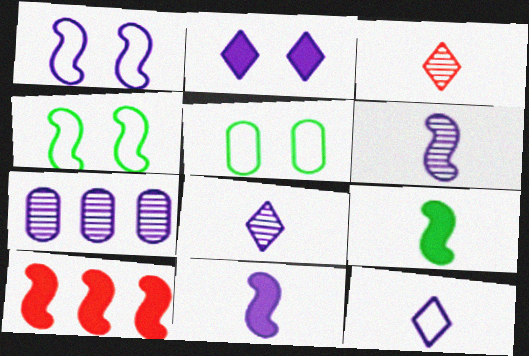[[4, 6, 10], 
[5, 8, 10]]